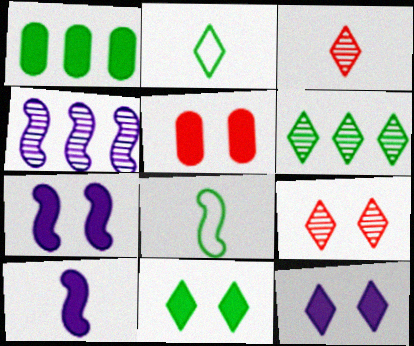[[2, 4, 5], 
[2, 6, 11], 
[5, 7, 11]]